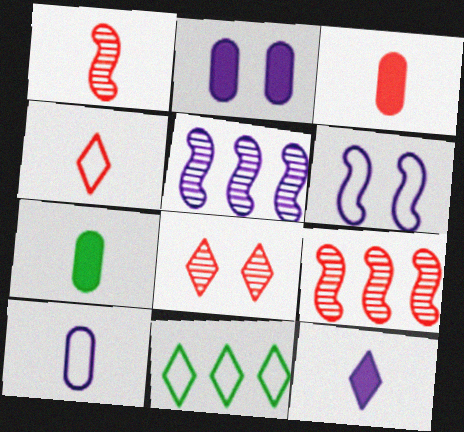[[1, 2, 11], 
[1, 3, 4], 
[8, 11, 12]]